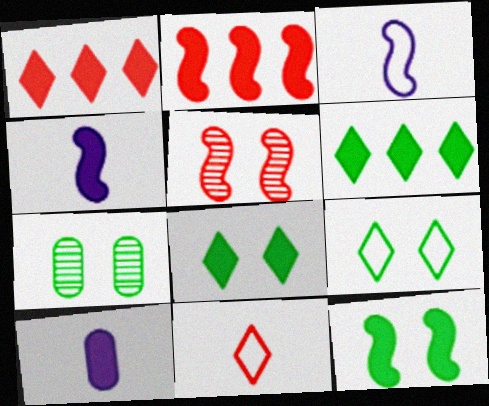[[1, 3, 7], 
[1, 10, 12], 
[2, 4, 12], 
[2, 8, 10], 
[7, 9, 12]]